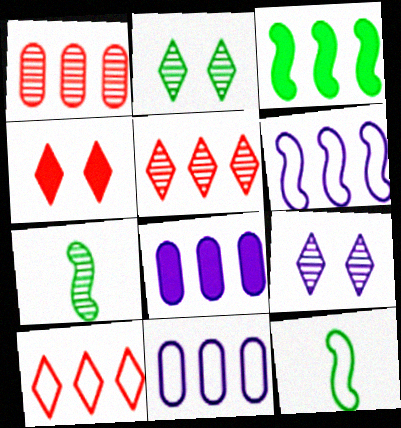[[1, 7, 9], 
[3, 5, 11], 
[4, 7, 11]]